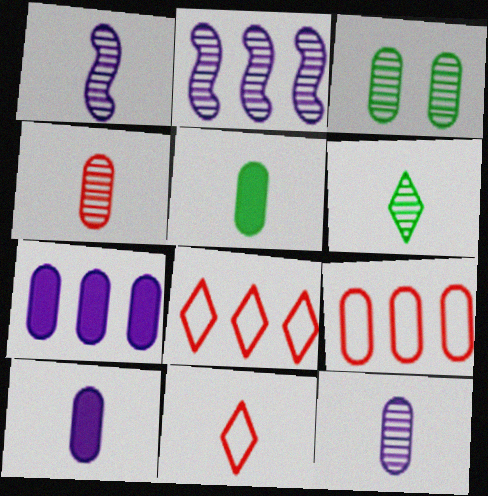[[1, 4, 6], 
[1, 5, 11], 
[3, 9, 10]]